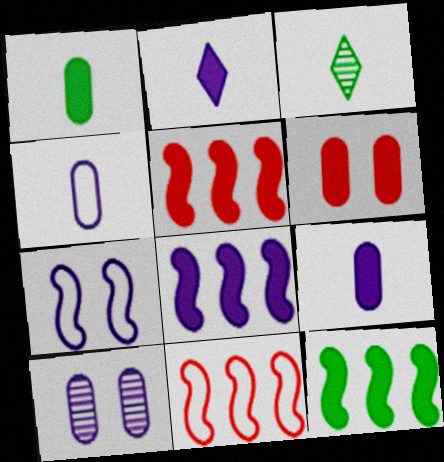[[2, 6, 12], 
[5, 8, 12]]